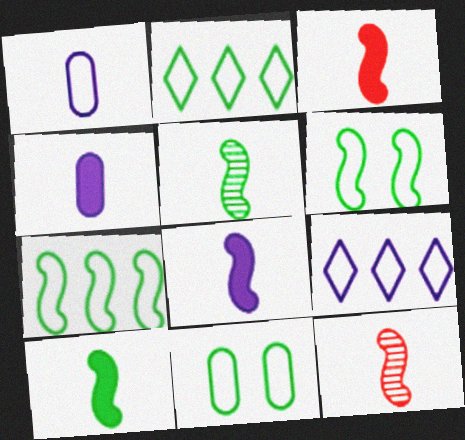[[3, 8, 10]]